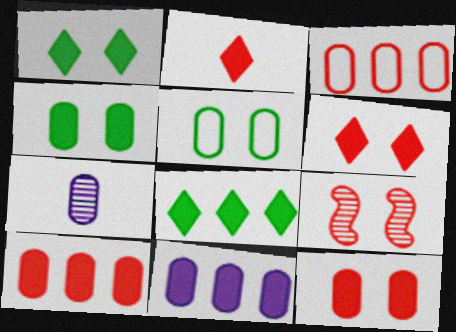[[2, 3, 9], 
[3, 4, 7], 
[5, 7, 10]]